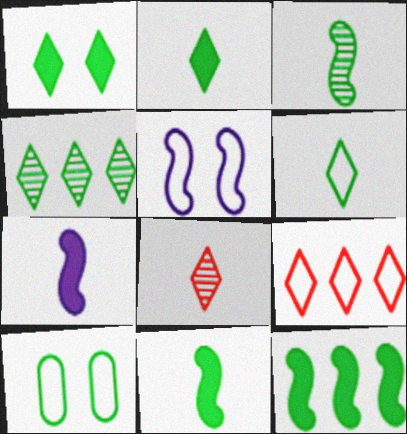[[1, 4, 6], 
[4, 10, 11]]